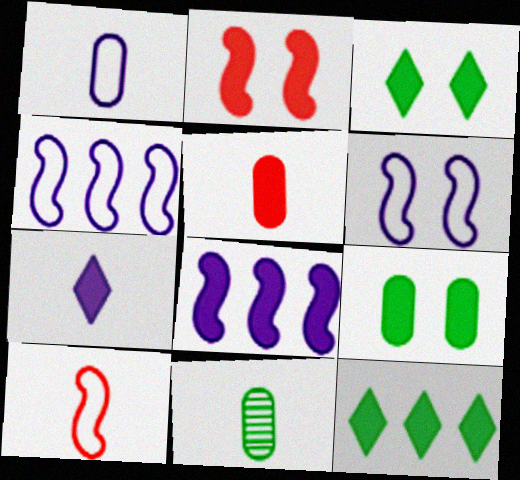[[1, 5, 11], 
[3, 5, 8], 
[7, 10, 11]]